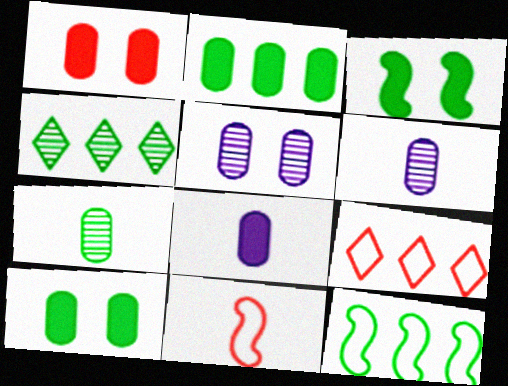[[1, 2, 8], 
[2, 4, 12], 
[3, 6, 9]]